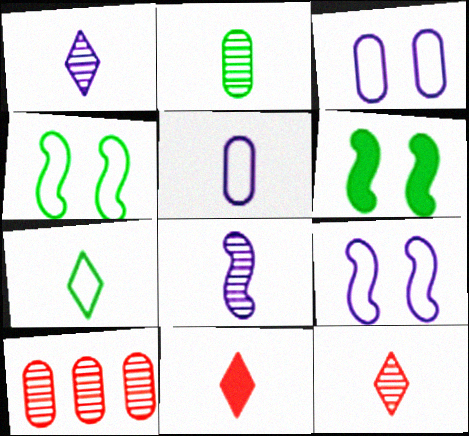[[1, 7, 11], 
[2, 8, 12]]